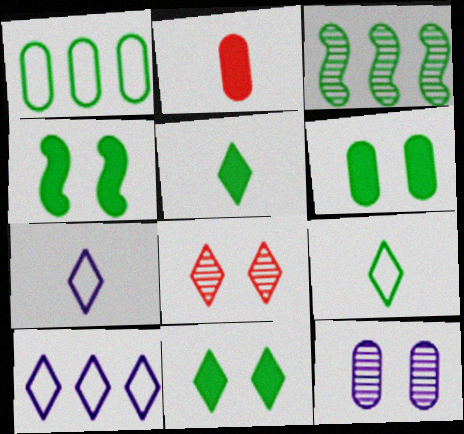[[1, 2, 12], 
[3, 6, 9], 
[4, 6, 11], 
[5, 8, 10]]